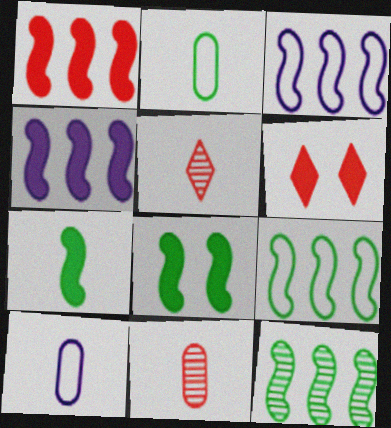[[1, 3, 12], 
[5, 7, 10], 
[6, 10, 12]]